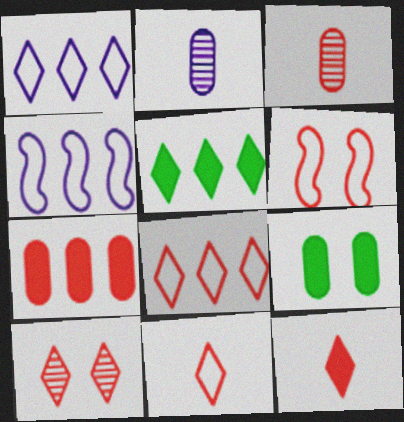[[2, 5, 6], 
[8, 10, 12]]